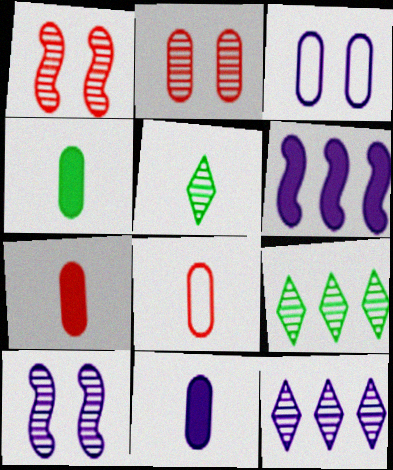[[4, 7, 11]]